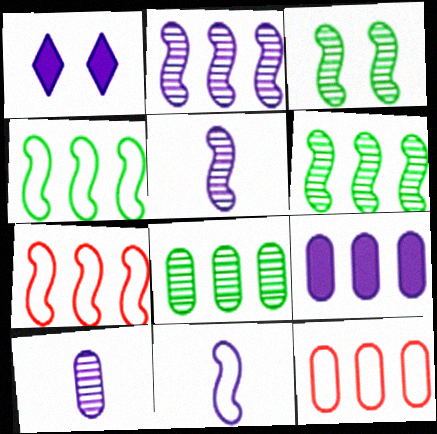[[8, 9, 12]]